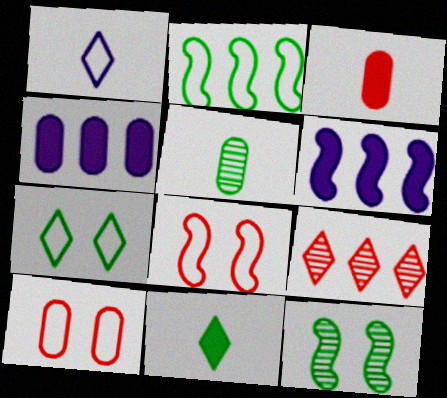[[1, 2, 10], 
[2, 4, 9], 
[3, 8, 9], 
[4, 5, 10]]